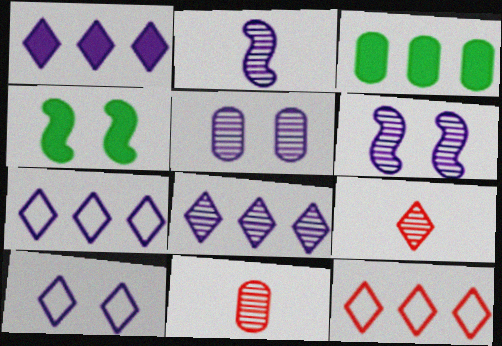[[1, 7, 8], 
[2, 5, 8], 
[4, 7, 11]]